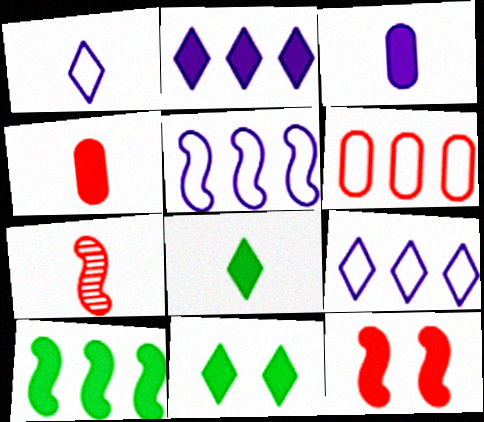[]